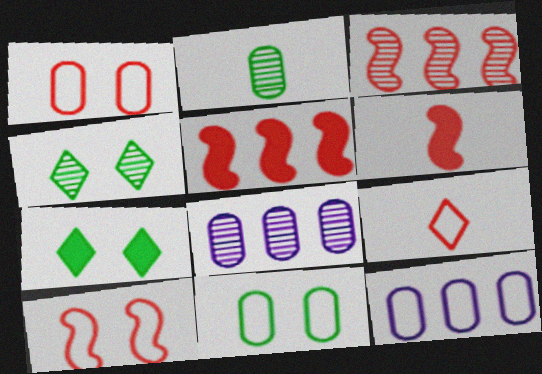[[3, 6, 10], 
[4, 6, 12]]